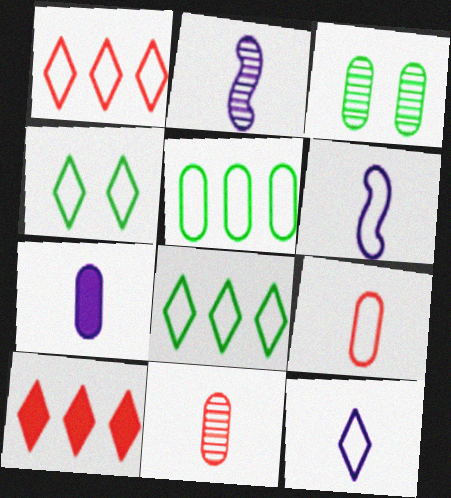[[1, 4, 12], 
[2, 7, 12], 
[3, 6, 10]]